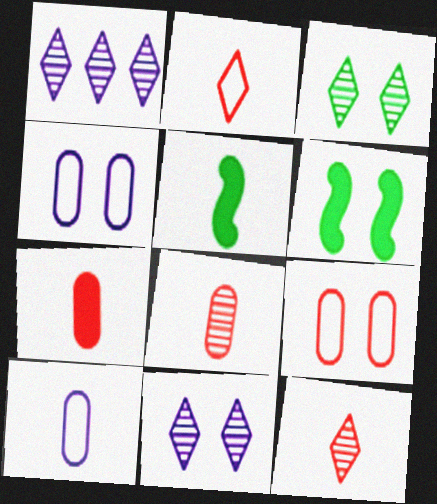[[1, 3, 12], 
[1, 5, 9], 
[5, 10, 12], 
[6, 9, 11]]